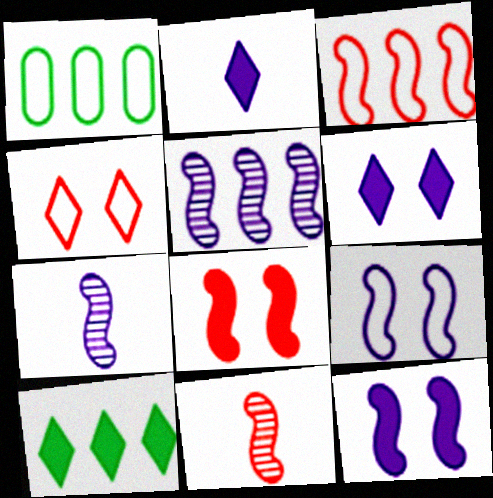[[1, 6, 11], 
[3, 8, 11]]